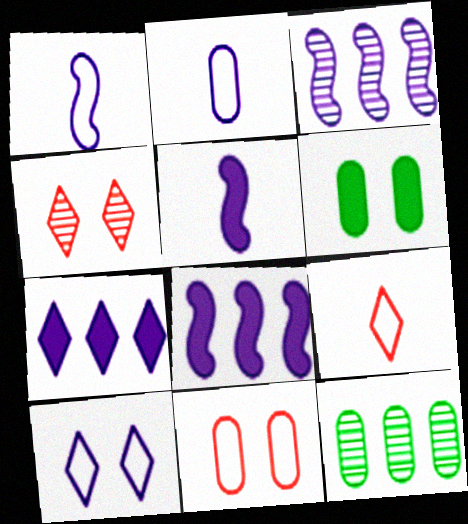[[3, 6, 9]]